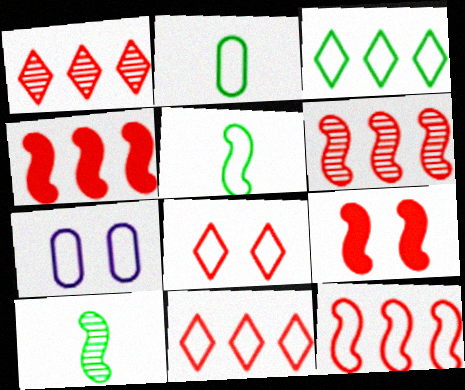[[4, 6, 12], 
[5, 7, 11]]